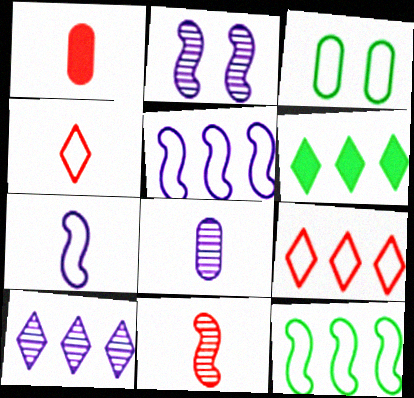[[1, 4, 11], 
[2, 8, 10], 
[3, 4, 5], 
[3, 7, 9], 
[6, 9, 10]]